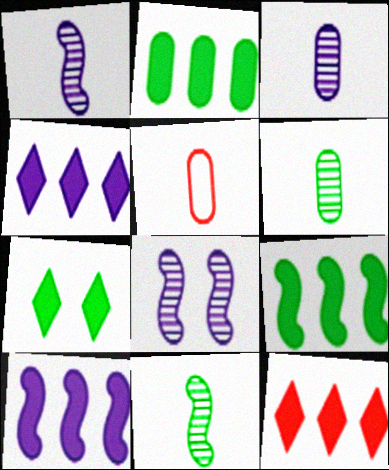[[2, 10, 12]]